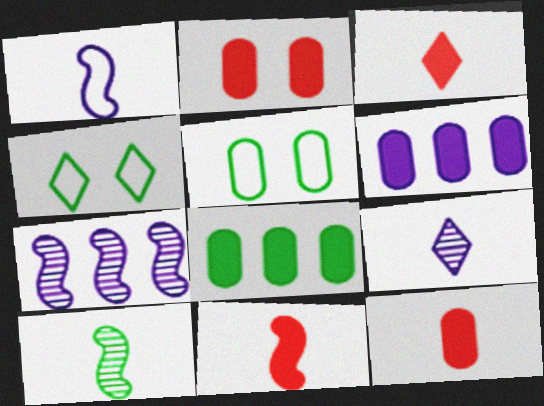[[1, 10, 11], 
[3, 5, 7], 
[3, 11, 12], 
[4, 7, 12], 
[4, 8, 10]]